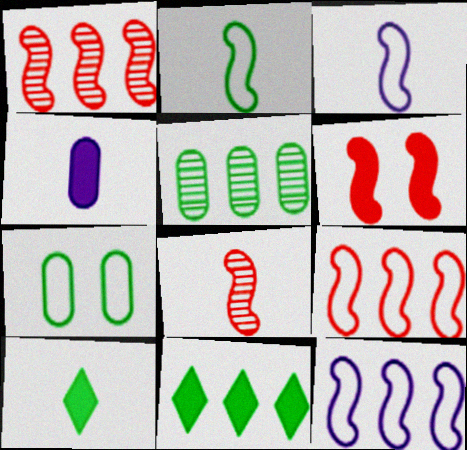[[4, 6, 11], 
[6, 8, 9]]